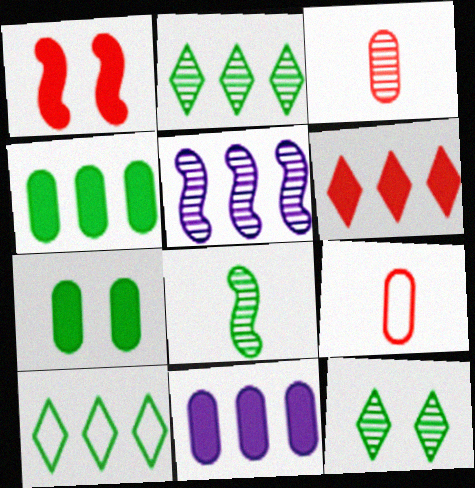[[3, 5, 12], 
[7, 8, 10]]